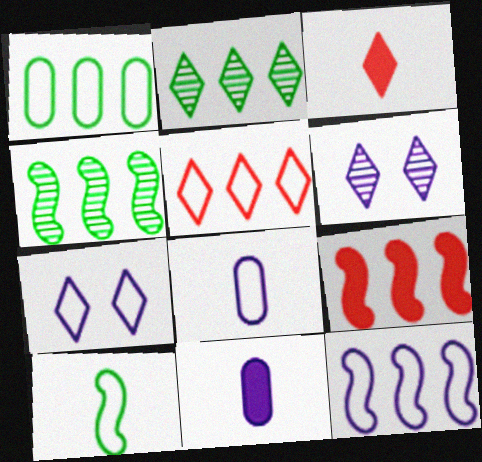[[1, 5, 12], 
[2, 3, 7], 
[4, 9, 12], 
[6, 11, 12], 
[7, 8, 12]]